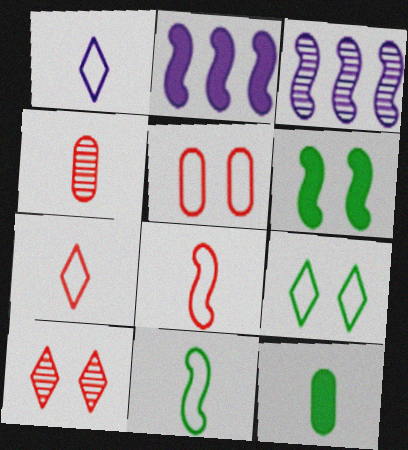[[2, 4, 9], 
[3, 6, 8]]